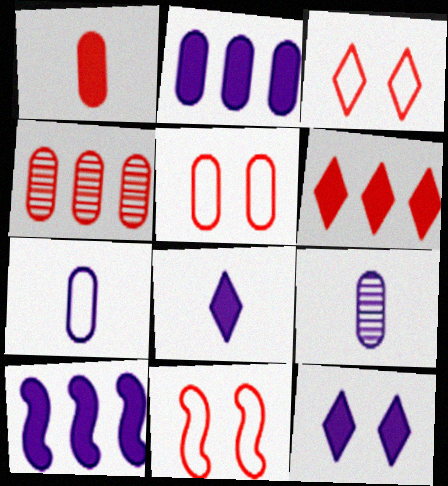[[1, 4, 5], 
[3, 5, 11]]